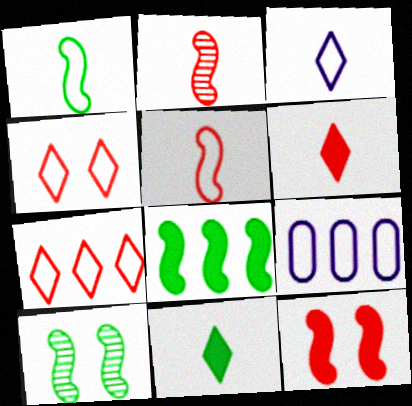[[1, 4, 9], 
[1, 8, 10], 
[6, 9, 10]]